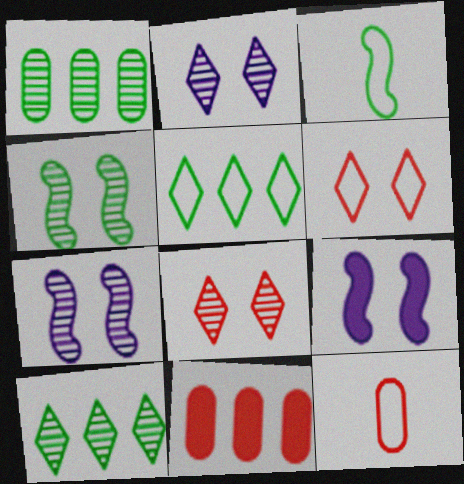[[2, 3, 11], 
[9, 10, 12]]